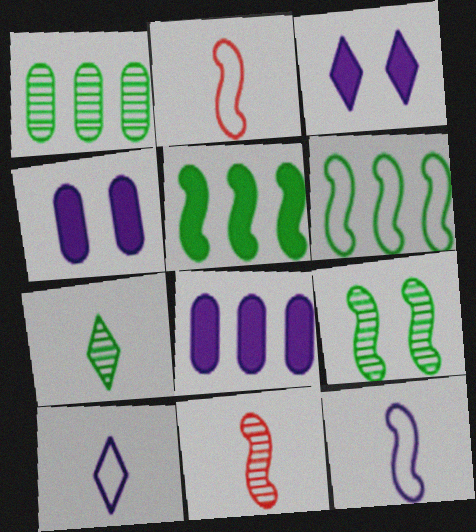[[1, 2, 3], 
[1, 7, 9]]